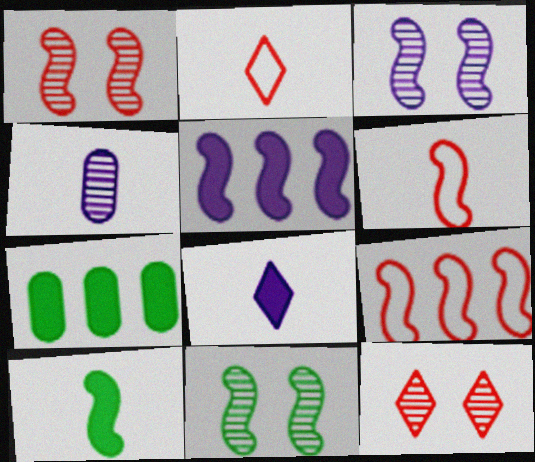[[1, 3, 11], 
[2, 3, 7], 
[2, 4, 10], 
[3, 9, 10], 
[5, 6, 11]]